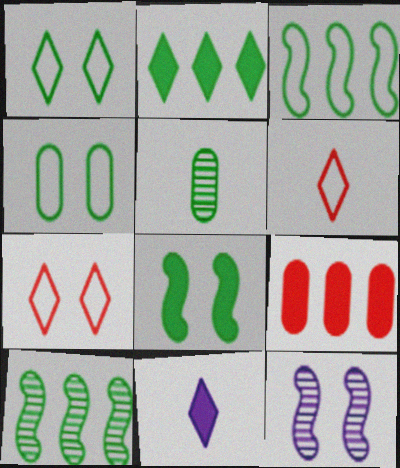[[8, 9, 11]]